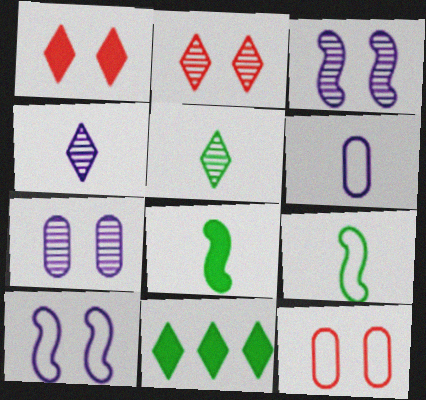[]